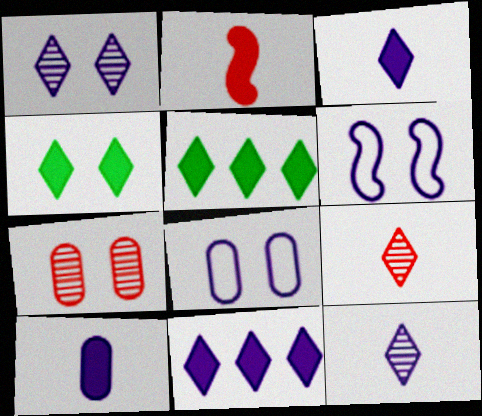[[4, 6, 7]]